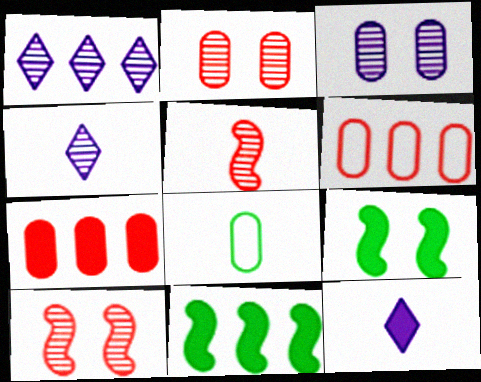[[1, 6, 11], 
[3, 7, 8], 
[4, 6, 9], 
[5, 8, 12], 
[7, 9, 12]]